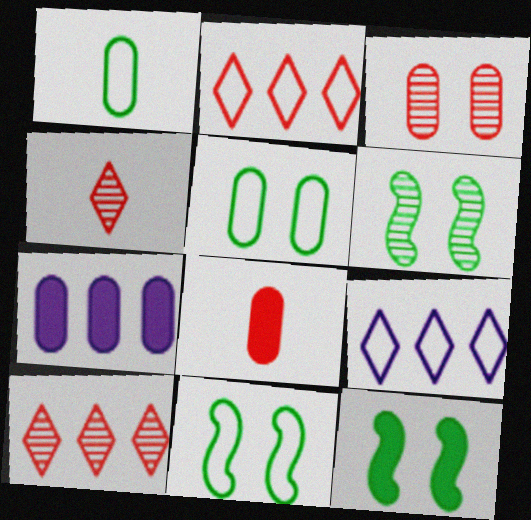[[1, 3, 7], 
[4, 7, 11], 
[6, 8, 9], 
[6, 11, 12]]